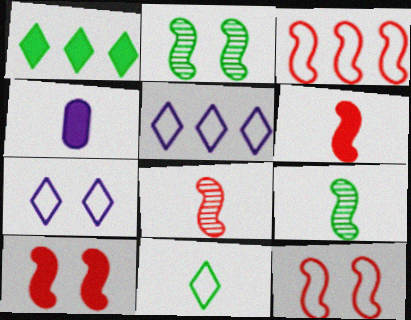[[1, 4, 10], 
[3, 8, 10], 
[4, 8, 11]]